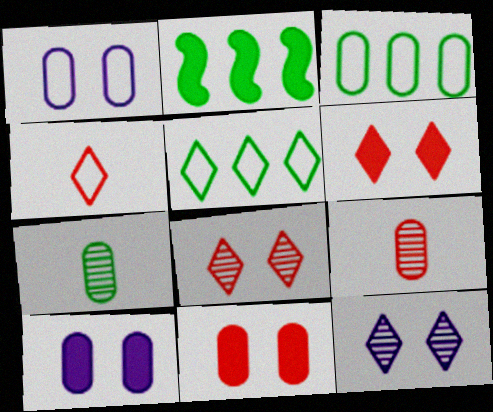[[3, 9, 10]]